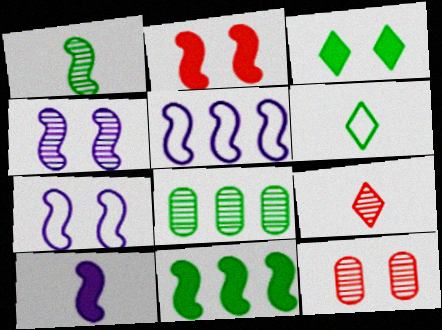[[1, 2, 5], 
[2, 10, 11], 
[3, 7, 12], 
[4, 5, 10], 
[4, 8, 9]]